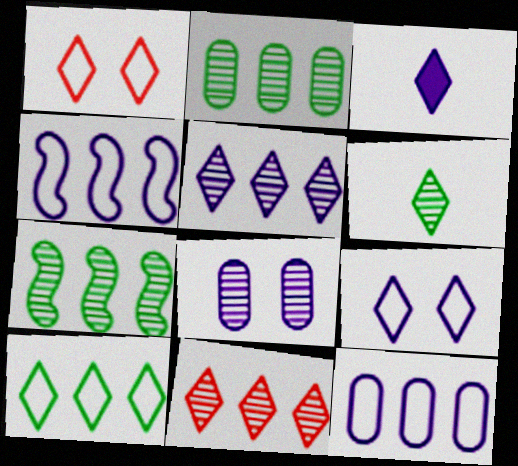[[3, 4, 8], 
[3, 5, 9]]